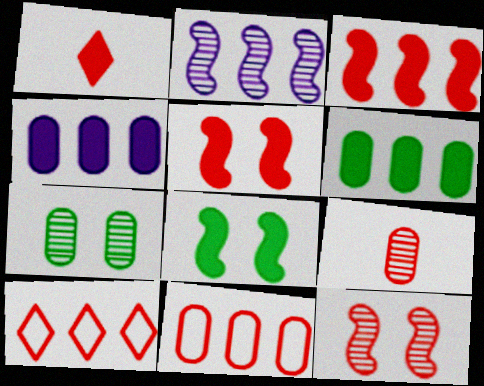[[1, 4, 8], 
[1, 11, 12], 
[2, 6, 10], 
[5, 9, 10]]